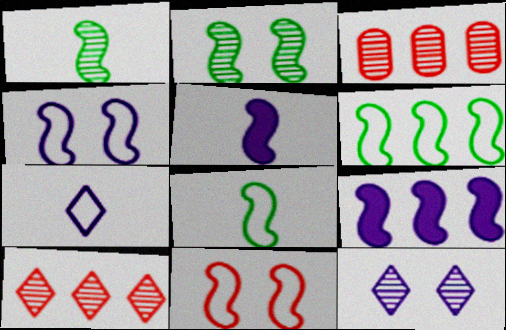[[1, 3, 12], 
[1, 9, 11]]